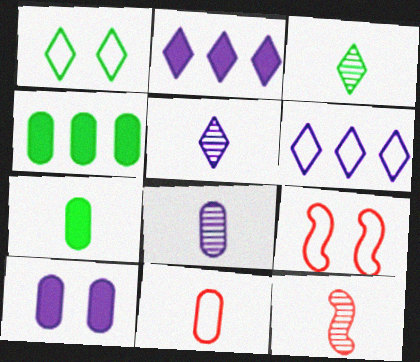[[3, 8, 12], 
[4, 5, 9], 
[7, 8, 11]]